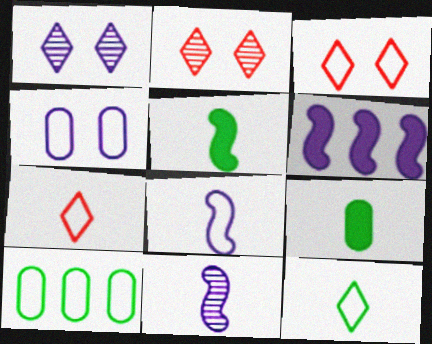[[3, 8, 10], 
[7, 9, 11]]